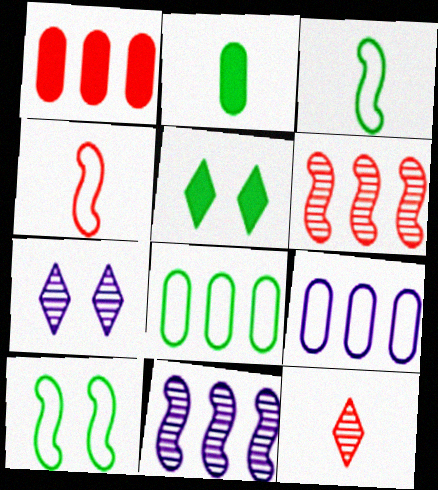[[1, 3, 7]]